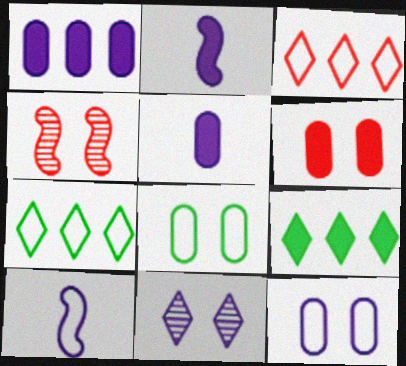[[1, 10, 11], 
[2, 6, 9], 
[3, 8, 10], 
[4, 5, 7]]